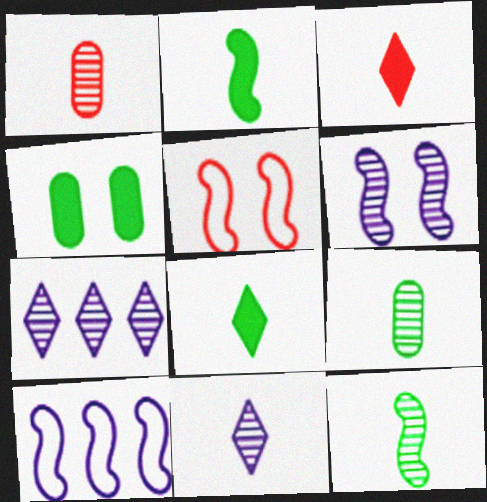[[1, 11, 12]]